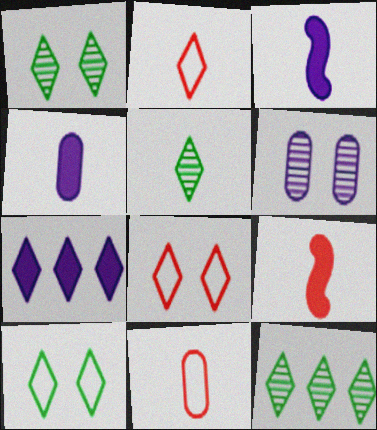[[1, 2, 7], 
[1, 5, 12], 
[3, 5, 11], 
[5, 7, 8]]